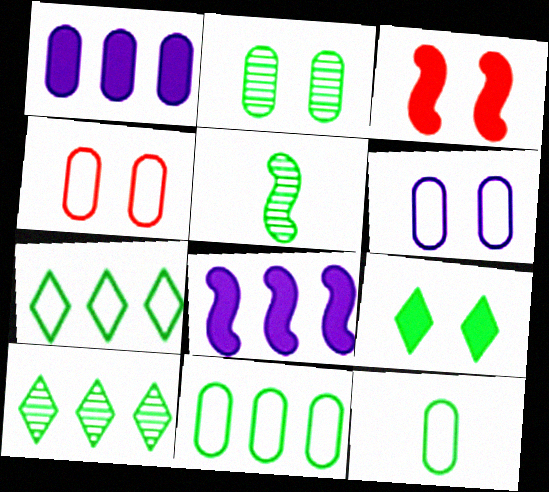[[2, 5, 10], 
[5, 9, 11]]